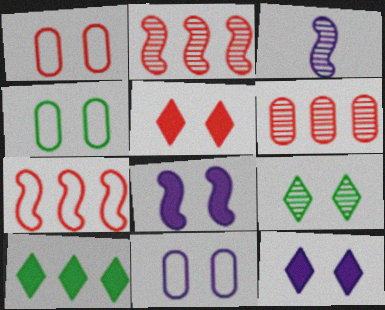[[1, 3, 10], 
[1, 4, 11], 
[1, 8, 9], 
[3, 6, 9]]